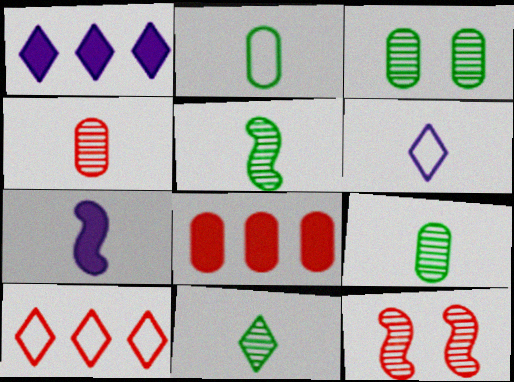[[1, 2, 12], 
[3, 7, 10], 
[5, 9, 11]]